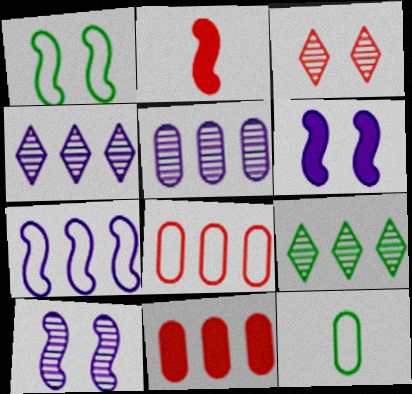[[2, 3, 8], 
[7, 9, 11]]